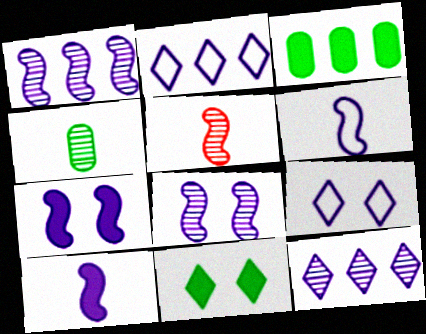[[1, 6, 7], 
[3, 5, 9]]